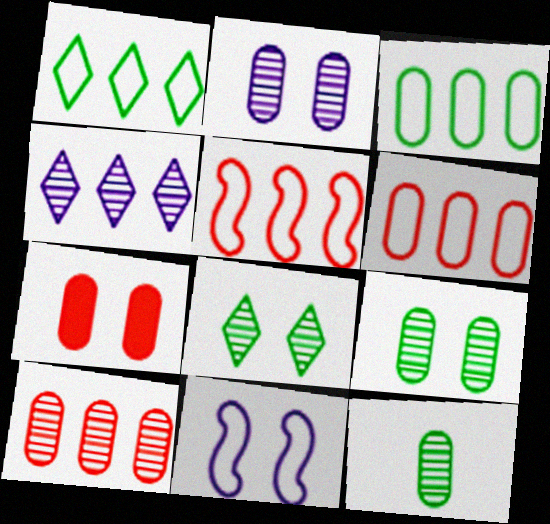[[2, 10, 12], 
[7, 8, 11]]